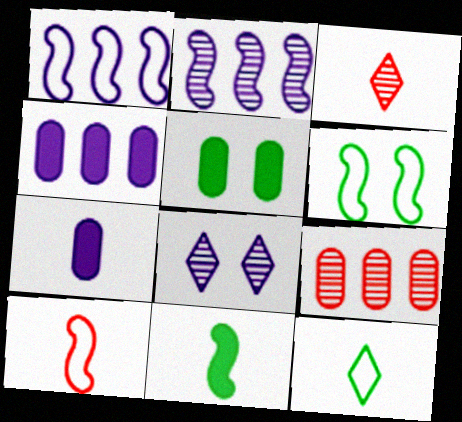[[1, 3, 5], 
[1, 6, 10], 
[1, 7, 8], 
[3, 4, 6]]